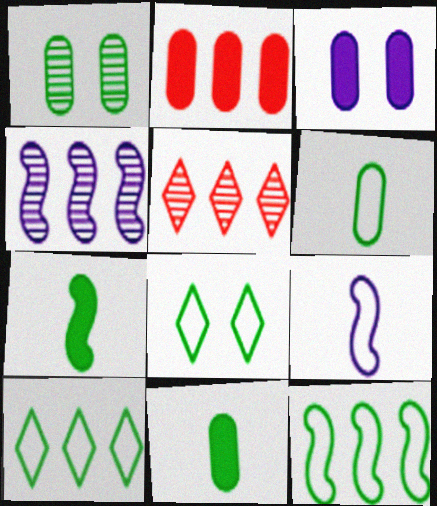[[1, 7, 10], 
[2, 3, 11], 
[2, 4, 10], 
[6, 8, 12]]